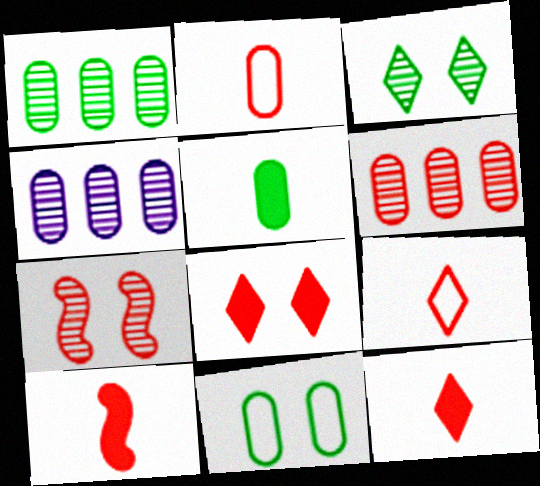[[1, 4, 6], 
[1, 5, 11]]